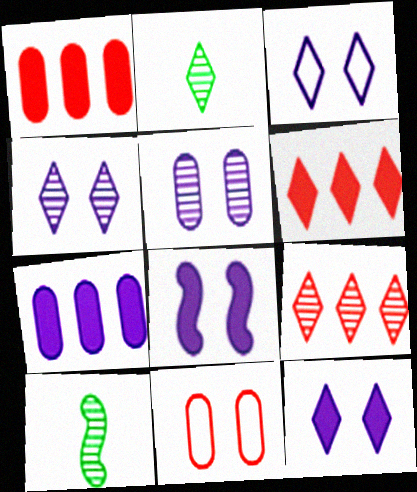[[1, 3, 10], 
[2, 3, 6], 
[2, 4, 9], 
[3, 4, 12], 
[3, 5, 8], 
[5, 9, 10]]